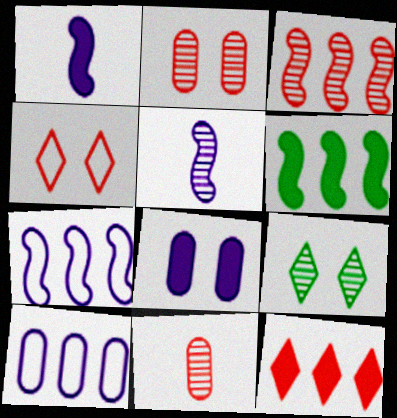[[3, 6, 7]]